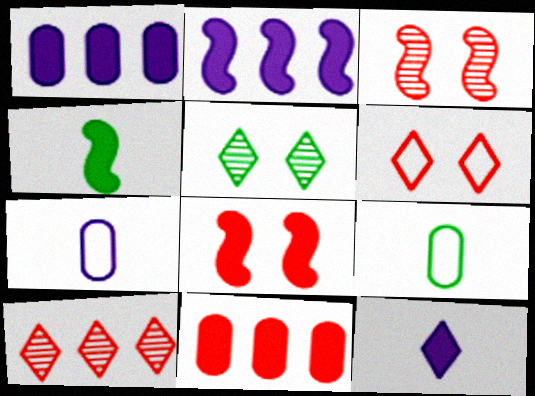[[2, 4, 8]]